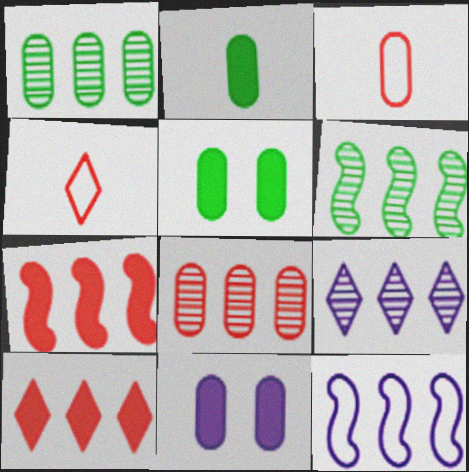[[1, 3, 11], 
[1, 10, 12], 
[4, 6, 11], 
[6, 7, 12], 
[6, 8, 9]]